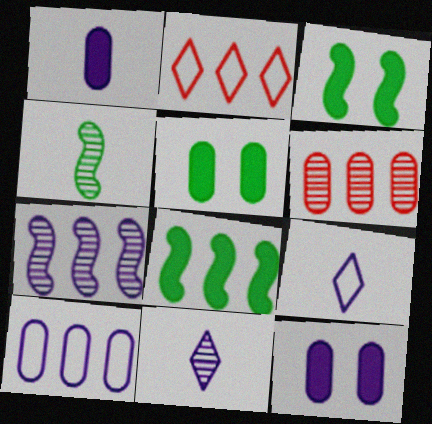[[2, 4, 12], 
[3, 6, 9], 
[7, 9, 12]]